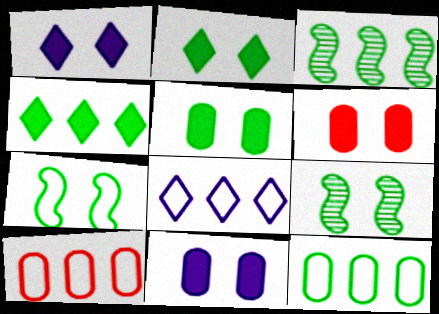[[3, 4, 12], 
[5, 6, 11]]